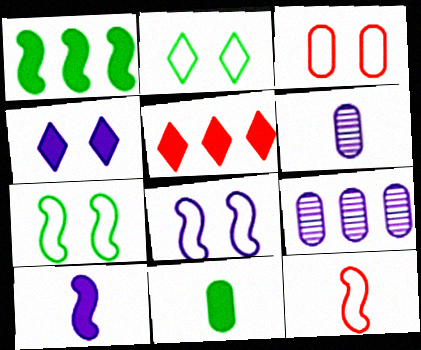[[2, 3, 8], 
[3, 9, 11], 
[5, 6, 7]]